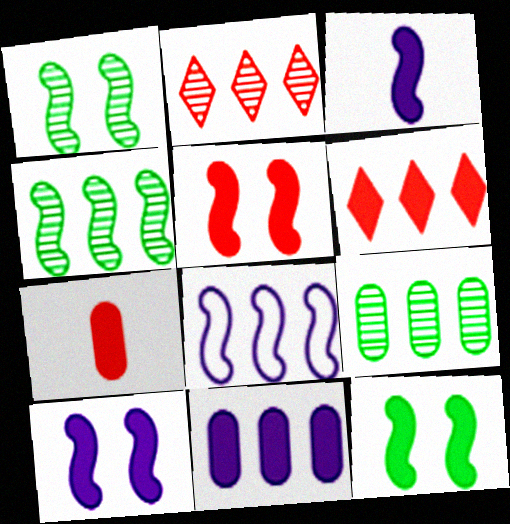[[5, 6, 7], 
[5, 10, 12], 
[6, 8, 9]]